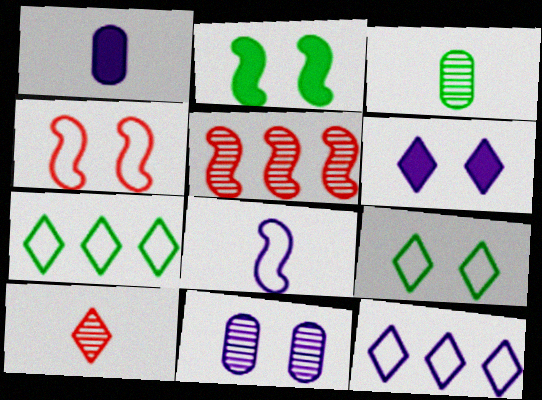[[1, 5, 9], 
[2, 3, 7], 
[2, 5, 8], 
[6, 7, 10]]